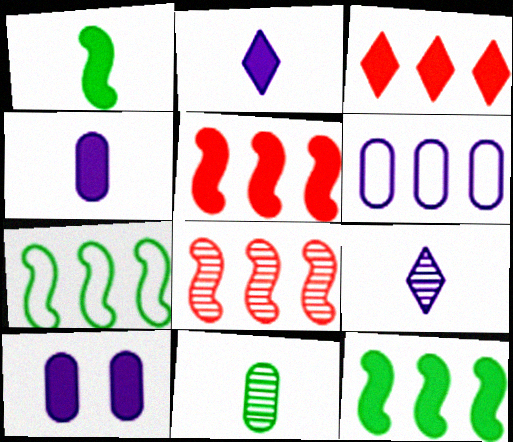[[1, 3, 10]]